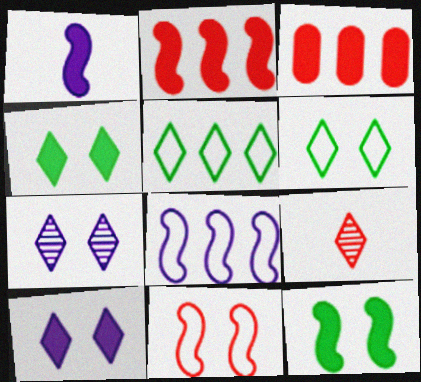[[1, 2, 12], 
[1, 3, 4], 
[3, 9, 11], 
[5, 9, 10]]